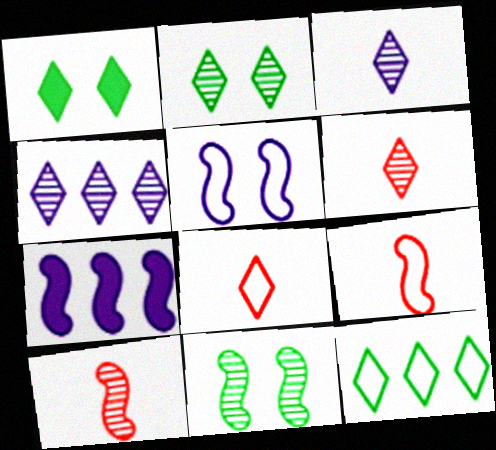[[1, 4, 8], 
[2, 4, 6], 
[7, 9, 11]]